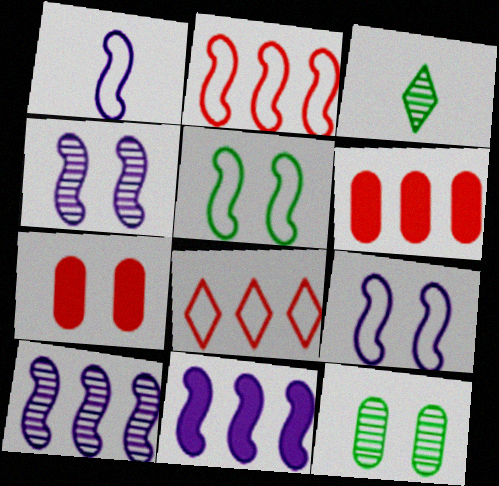[[1, 2, 5], 
[1, 4, 11], 
[3, 6, 9]]